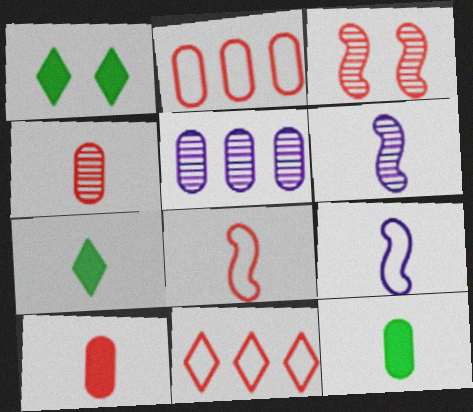[[1, 2, 6], 
[1, 5, 8], 
[3, 10, 11], 
[4, 7, 9]]